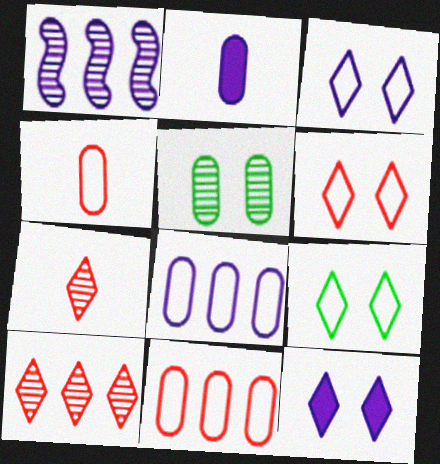[[1, 2, 3], 
[1, 5, 7], 
[2, 5, 11], 
[3, 6, 9]]